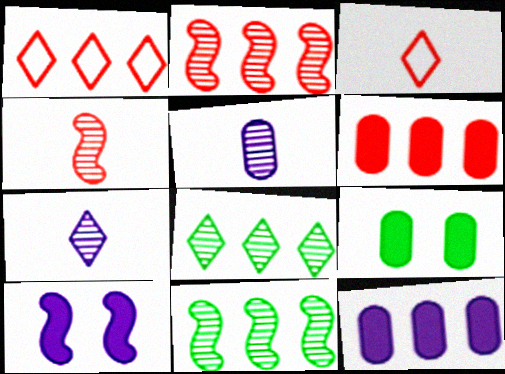[[1, 2, 6], 
[1, 11, 12]]